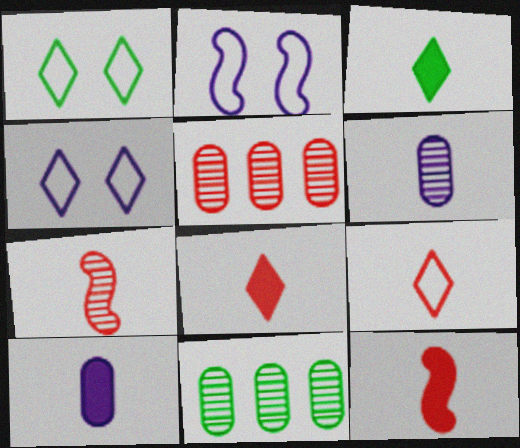[[2, 3, 5], 
[2, 8, 11], 
[3, 10, 12], 
[4, 11, 12]]